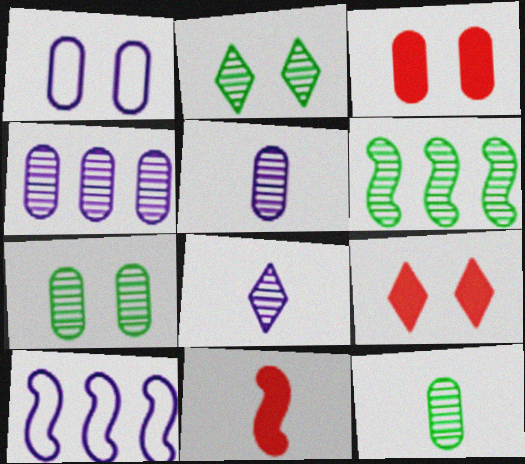[[1, 3, 7], 
[2, 6, 12], 
[9, 10, 12]]